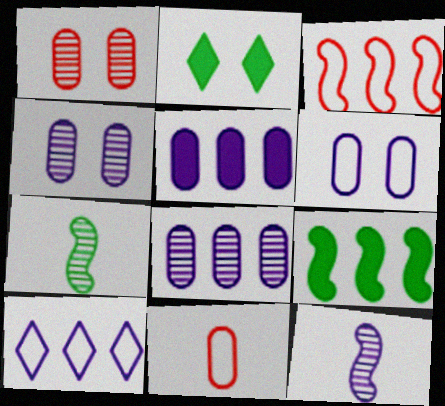[]